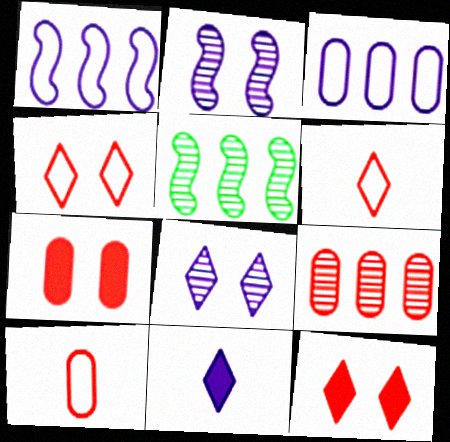[[2, 3, 11], 
[7, 9, 10]]